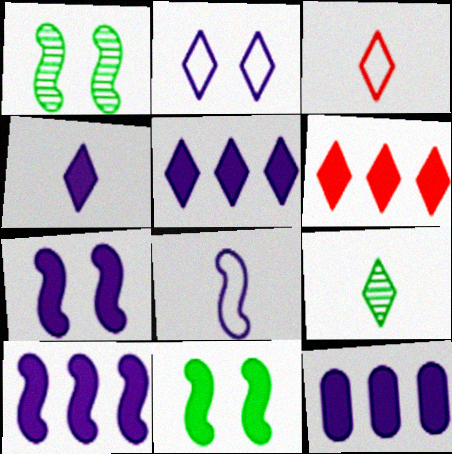[[1, 3, 12], 
[2, 6, 9], 
[3, 4, 9], 
[4, 7, 12], 
[5, 10, 12]]